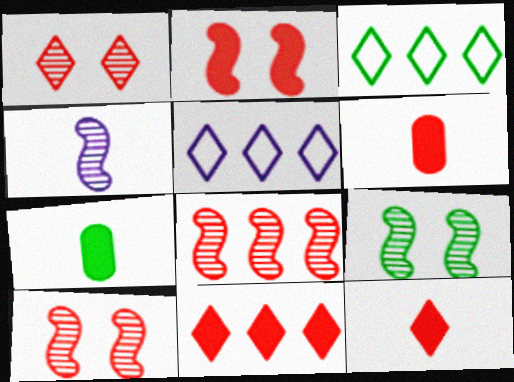[[2, 6, 11], 
[3, 7, 9], 
[4, 8, 9], 
[5, 6, 9], 
[5, 7, 10]]